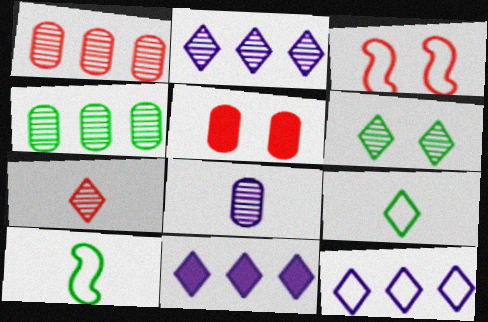[[2, 5, 10], 
[2, 6, 7], 
[2, 11, 12]]